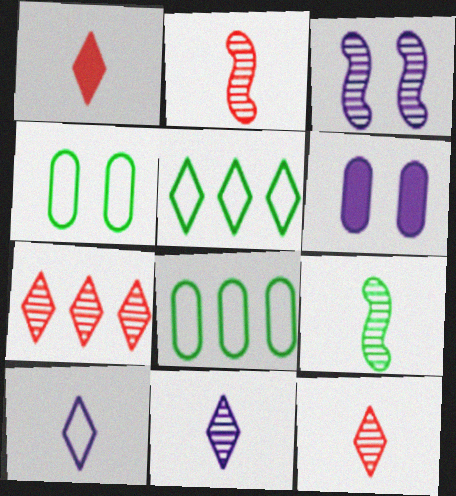[[1, 3, 8], 
[2, 5, 6]]